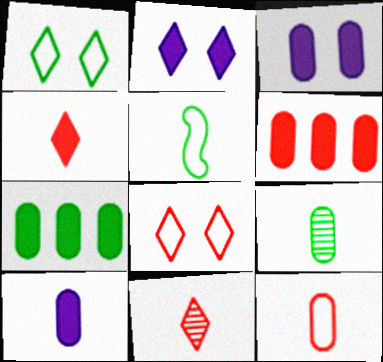[[5, 10, 11], 
[9, 10, 12]]